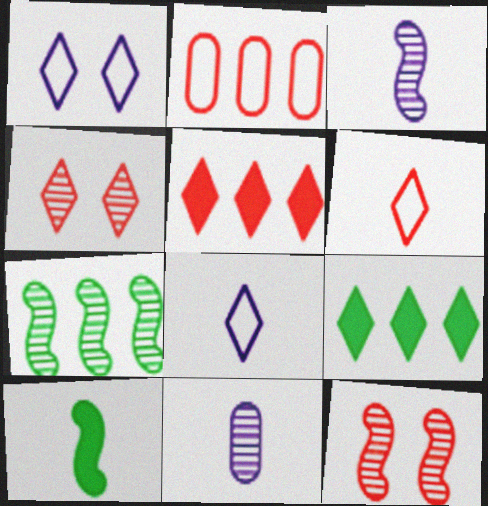[[3, 7, 12], 
[4, 5, 6], 
[4, 7, 11], 
[4, 8, 9], 
[6, 10, 11]]